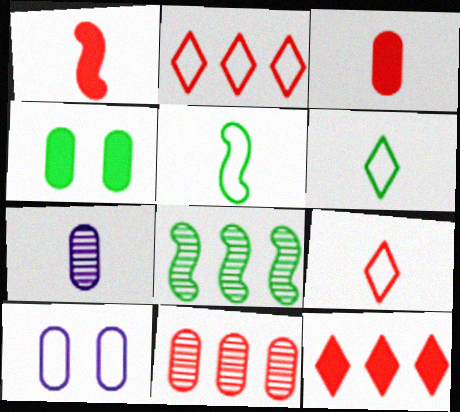[[1, 6, 7], 
[2, 5, 10], 
[4, 6, 8]]